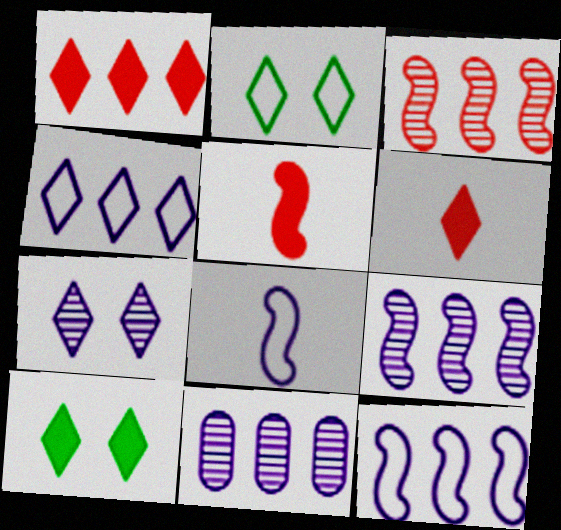[[2, 5, 11]]